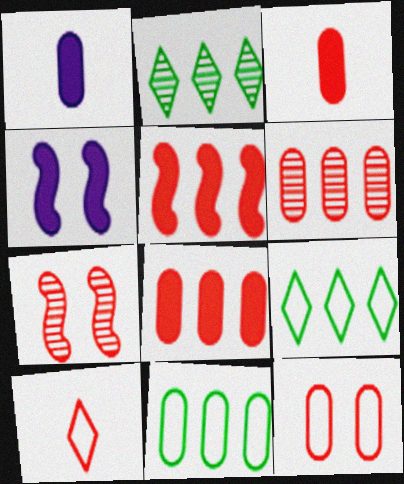[[1, 7, 9], 
[3, 6, 12], 
[7, 8, 10]]